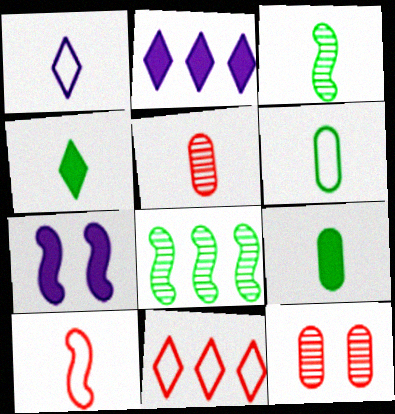[[1, 6, 10], 
[3, 4, 6], 
[7, 8, 10]]